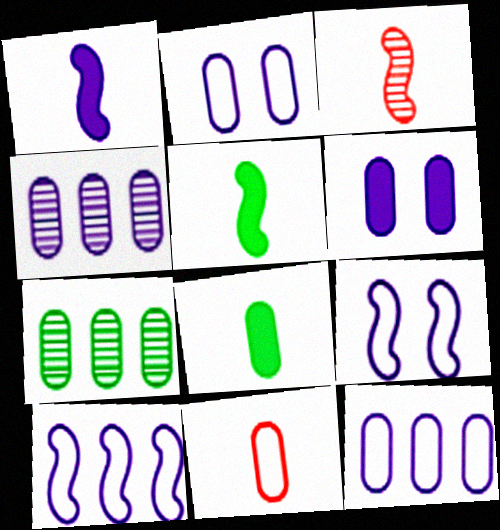[[6, 7, 11]]